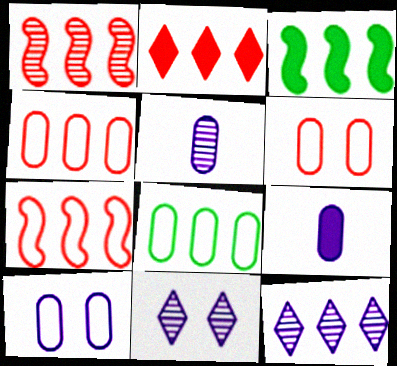[[1, 2, 4], 
[3, 4, 12]]